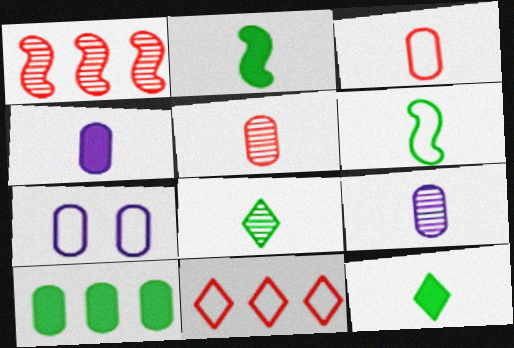[[1, 7, 12], 
[5, 7, 10], 
[6, 7, 11]]